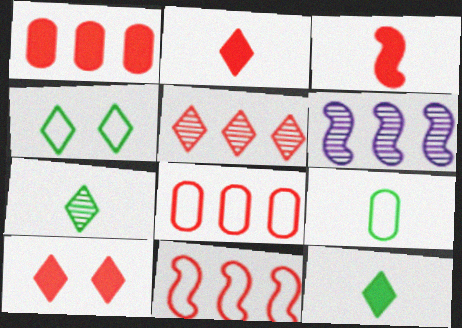[[1, 3, 10], 
[1, 5, 11], 
[6, 9, 10]]